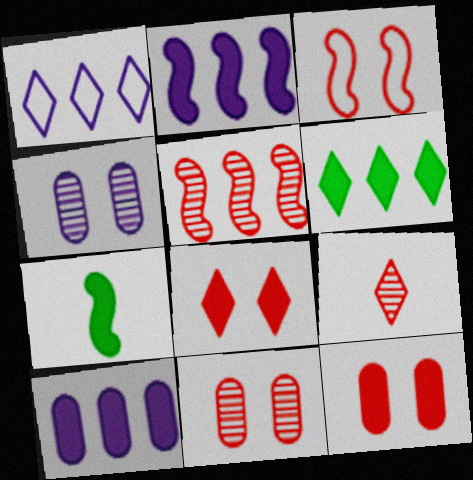[[1, 7, 11], 
[3, 8, 11], 
[5, 9, 11], 
[7, 8, 10]]